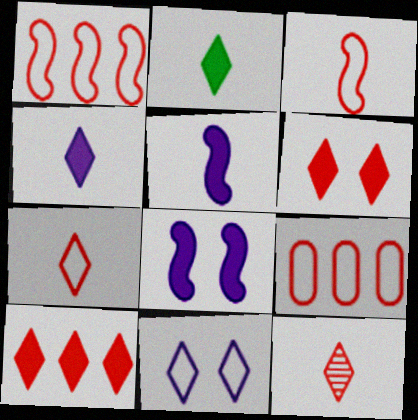[]